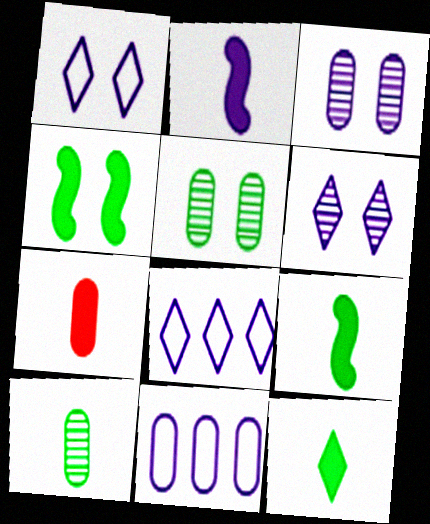[[2, 3, 8], 
[2, 6, 11], 
[2, 7, 12], 
[5, 7, 11]]